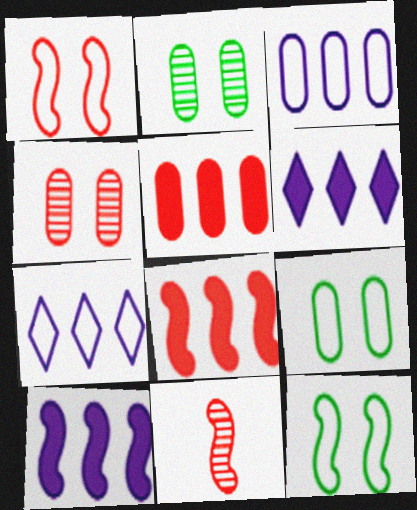[[1, 8, 11], 
[6, 9, 11], 
[10, 11, 12]]